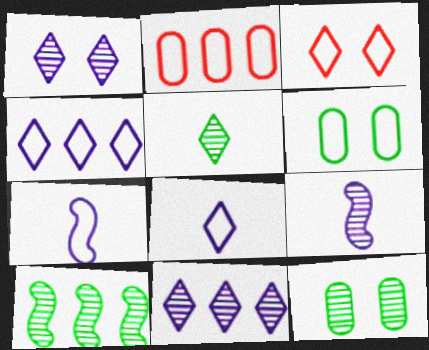[[5, 10, 12]]